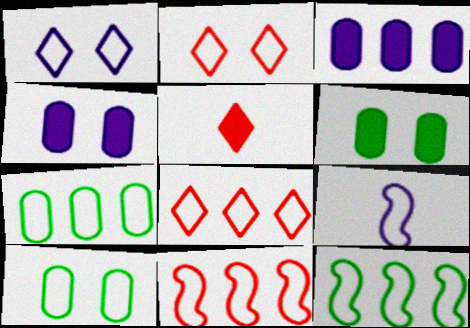[[2, 7, 9], 
[8, 9, 10]]